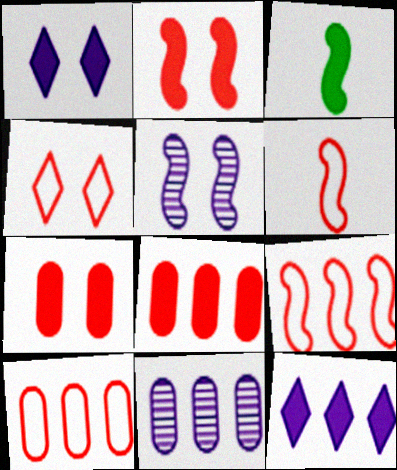[[1, 3, 8], 
[3, 4, 11], 
[3, 5, 9], 
[3, 7, 12], 
[4, 6, 10]]